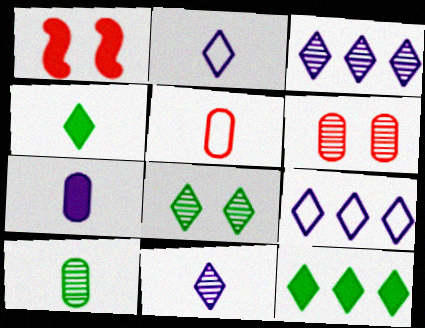[[1, 7, 12], 
[1, 9, 10], 
[5, 7, 10]]